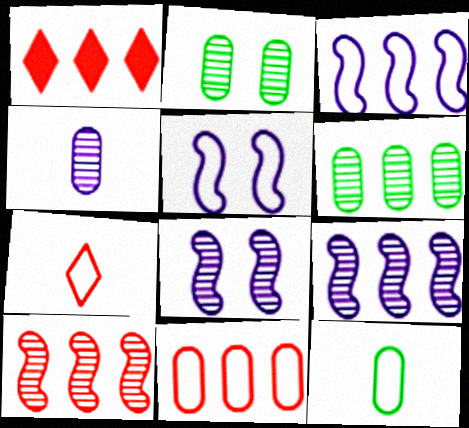[[1, 3, 6], 
[1, 8, 12], 
[1, 10, 11]]